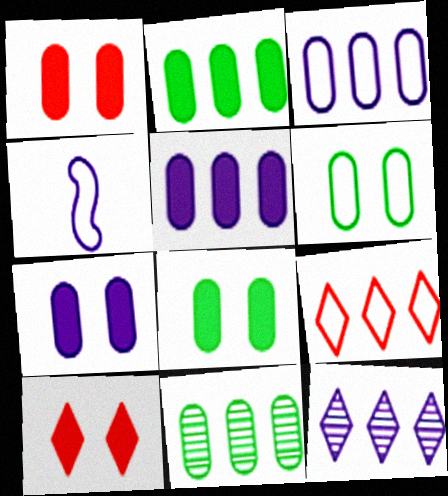[[1, 7, 8], 
[4, 6, 9], 
[4, 7, 12], 
[4, 10, 11]]